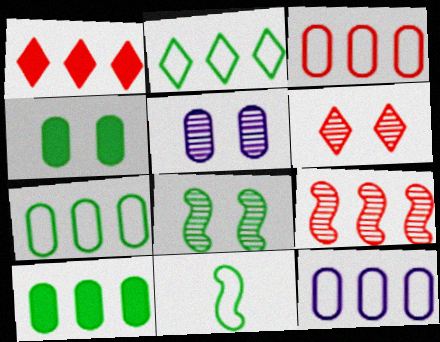[[1, 3, 9], 
[1, 5, 11], 
[3, 7, 12], 
[5, 6, 8]]